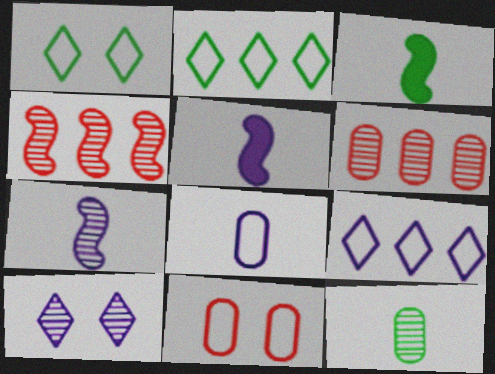[[1, 5, 6], 
[4, 10, 12]]